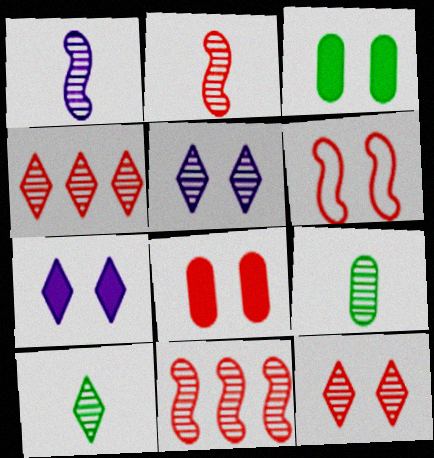[[3, 5, 6], 
[4, 5, 10], 
[5, 9, 11], 
[6, 8, 12]]